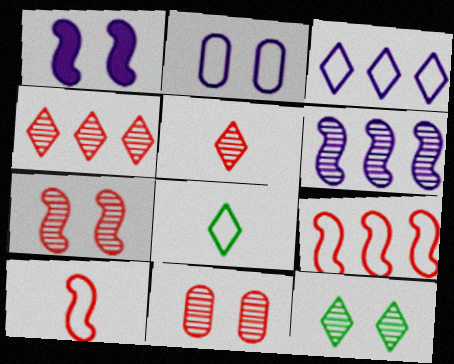[[2, 8, 9]]